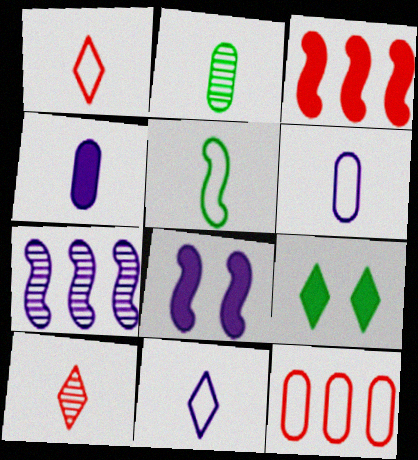[[1, 5, 6], 
[3, 4, 9], 
[4, 5, 10]]